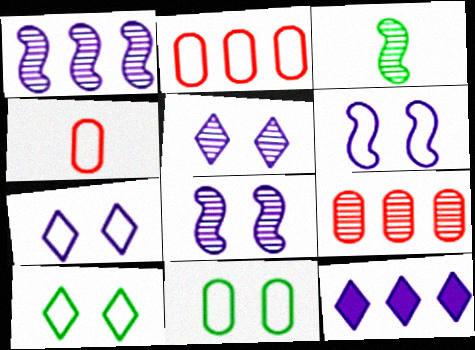[[3, 5, 9]]